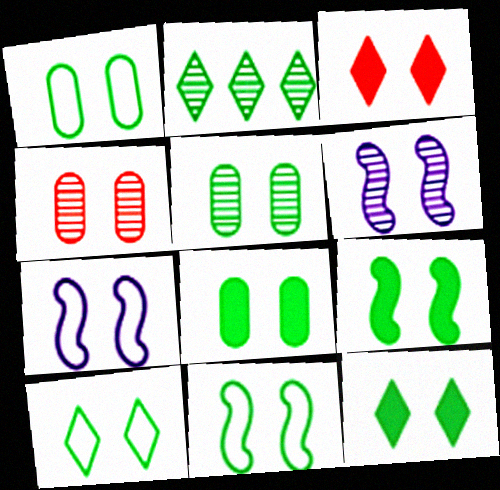[[1, 3, 6], 
[1, 5, 8], 
[1, 10, 11], 
[3, 5, 7], 
[4, 7, 12], 
[5, 9, 10], 
[5, 11, 12], 
[8, 9, 12]]